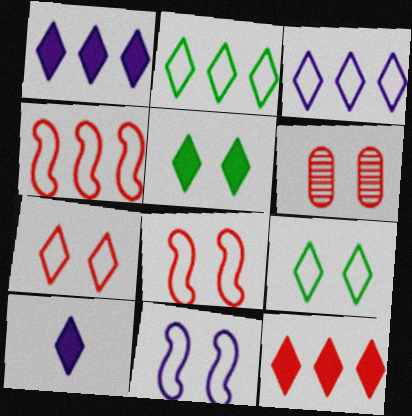[[5, 6, 11], 
[5, 10, 12]]